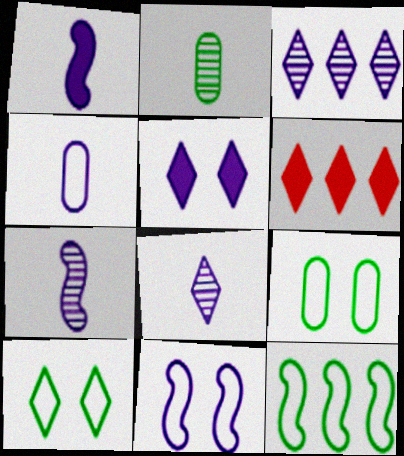[[1, 4, 8], 
[2, 6, 11], 
[6, 7, 9], 
[6, 8, 10]]